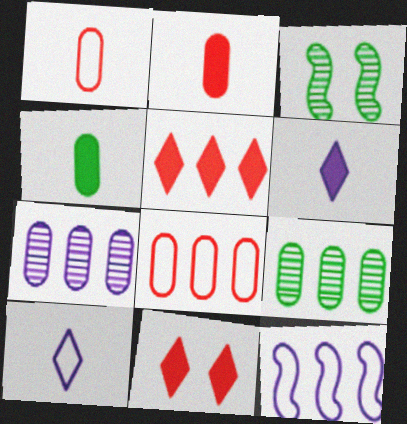[[3, 6, 8], 
[5, 9, 12]]